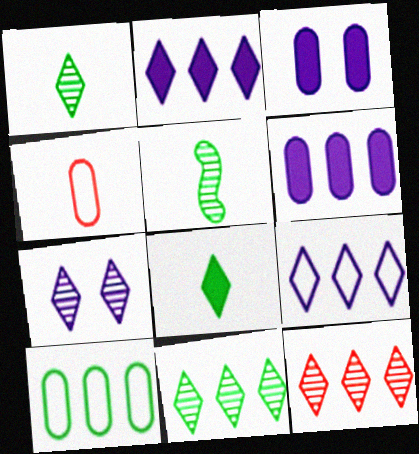[[1, 7, 12]]